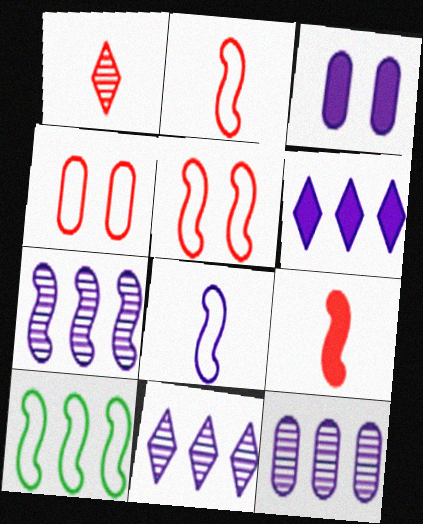[[1, 3, 10], 
[3, 8, 11], 
[5, 8, 10], 
[7, 11, 12]]